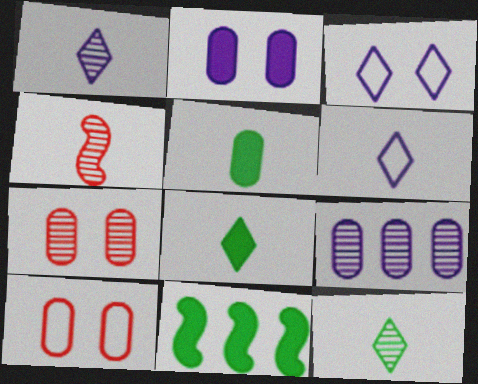[[1, 10, 11], 
[4, 5, 6], 
[5, 9, 10], 
[6, 7, 11]]